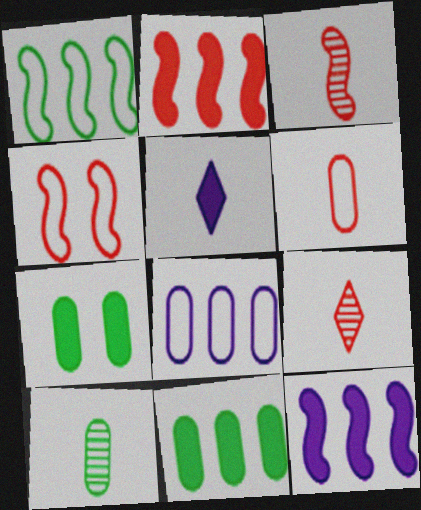[[2, 3, 4], 
[2, 5, 7]]